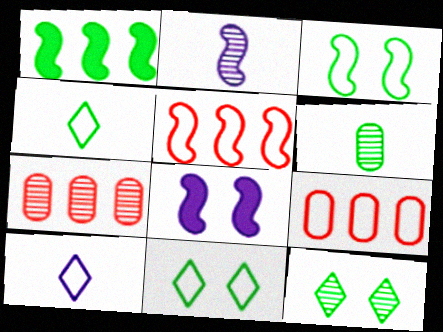[[1, 6, 11], 
[2, 7, 12], 
[3, 9, 10], 
[4, 7, 8]]